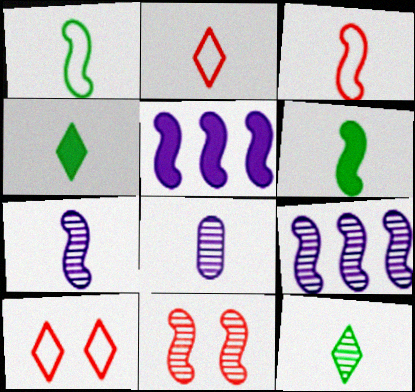[[1, 5, 11], 
[2, 6, 8], 
[3, 4, 8], 
[3, 6, 7]]